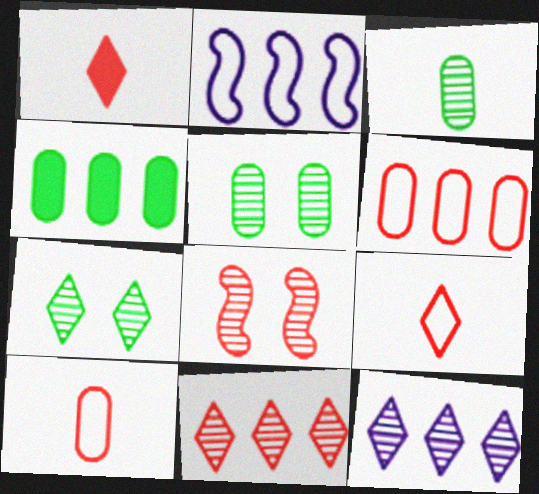[[1, 2, 5], 
[1, 6, 8], 
[2, 4, 11], 
[3, 8, 12]]